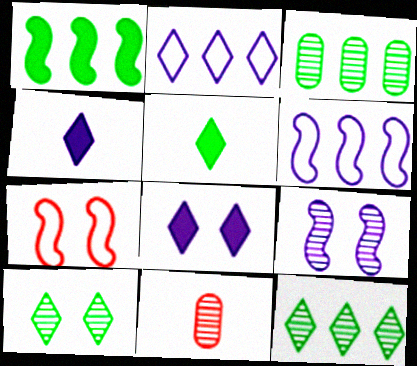[[3, 4, 7], 
[9, 11, 12]]